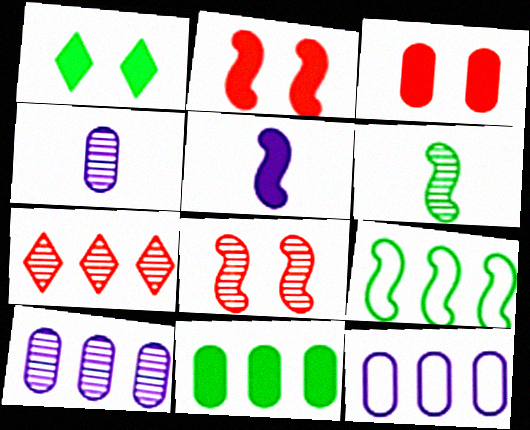[[5, 8, 9]]